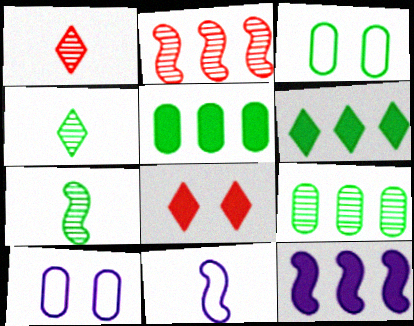[[1, 3, 12], 
[3, 6, 7], 
[8, 9, 11]]